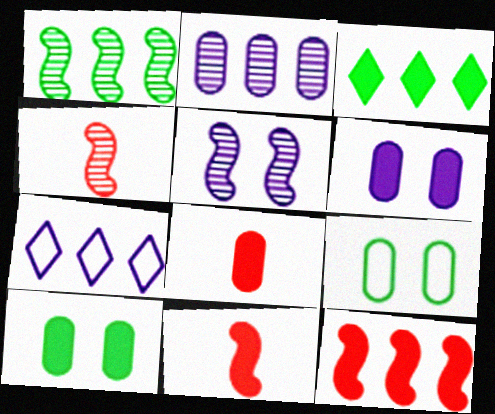[[1, 4, 5], 
[2, 8, 9], 
[3, 6, 11], 
[4, 7, 10]]